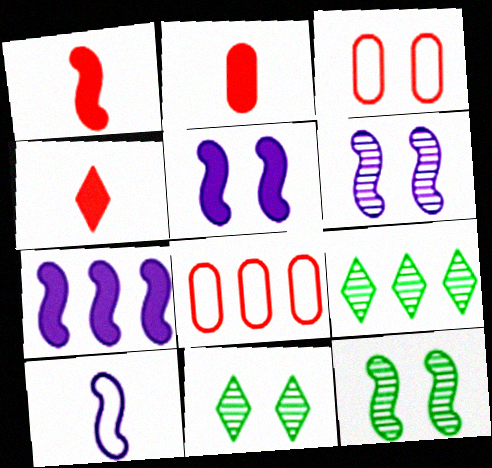[[1, 2, 4], 
[3, 5, 11], 
[6, 7, 10], 
[7, 8, 9]]